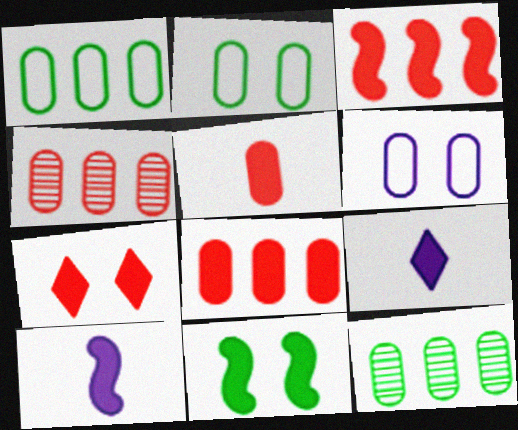[[3, 5, 7], 
[3, 10, 11], 
[5, 6, 12], 
[8, 9, 11]]